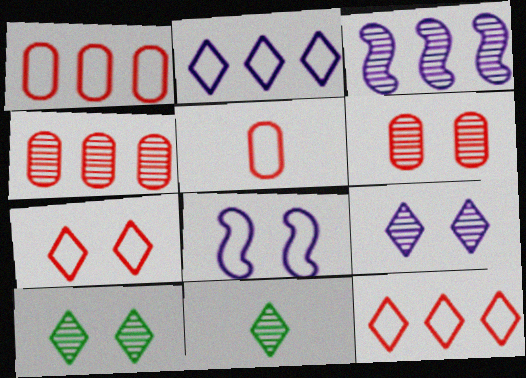[[3, 6, 11]]